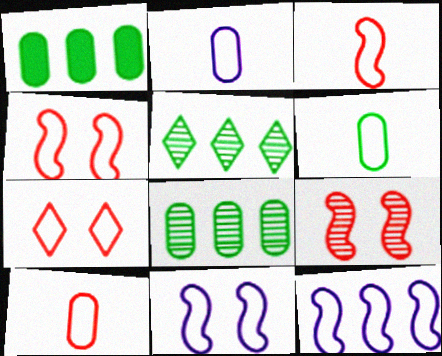[[2, 6, 10], 
[6, 7, 12]]